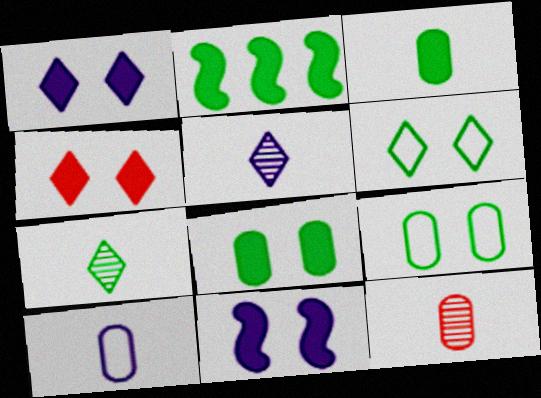[[2, 7, 9], 
[3, 10, 12], 
[4, 8, 11]]